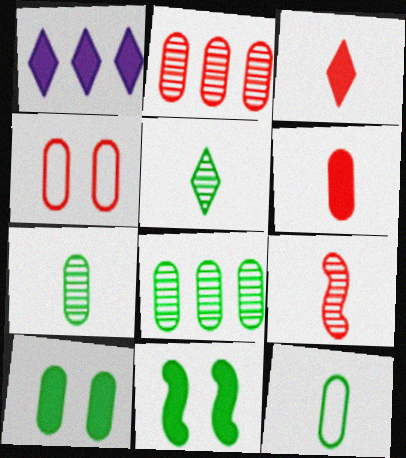[[1, 6, 11], 
[2, 4, 6], 
[8, 10, 12]]